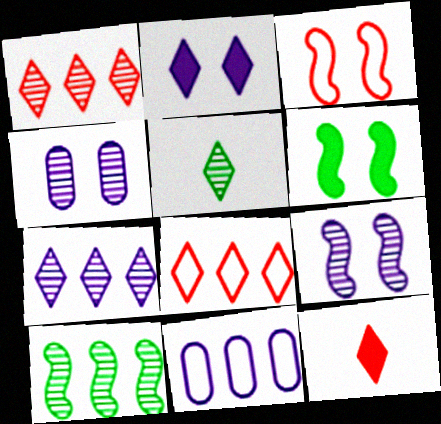[[2, 5, 8], 
[3, 6, 9]]